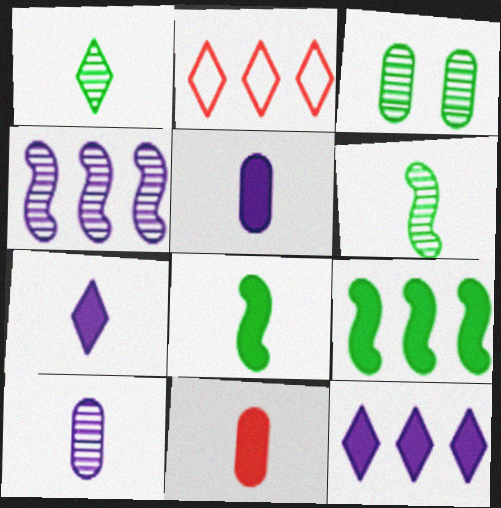[[7, 8, 11]]